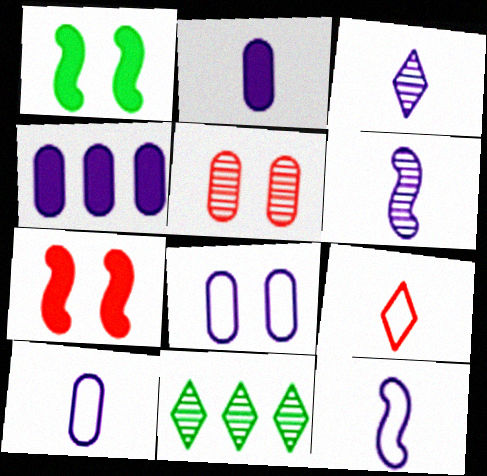[[2, 3, 12], 
[5, 6, 11], 
[7, 10, 11]]